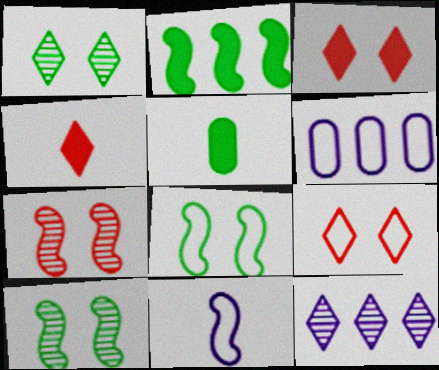[[2, 7, 11], 
[4, 6, 10]]